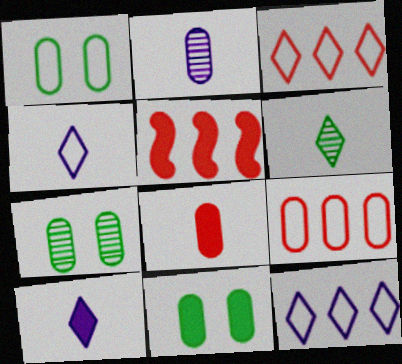[[1, 7, 11], 
[2, 9, 11], 
[4, 5, 7], 
[5, 10, 11]]